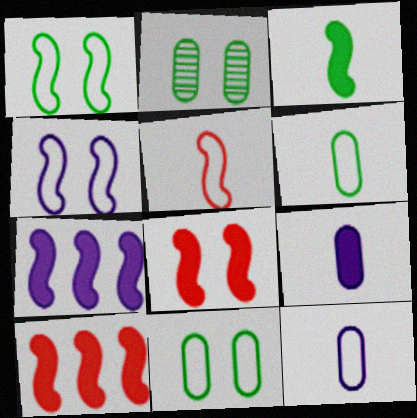[[3, 7, 8]]